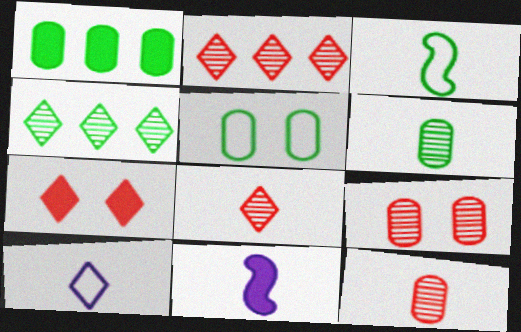[[1, 5, 6], 
[1, 7, 11], 
[2, 5, 11], 
[4, 7, 10]]